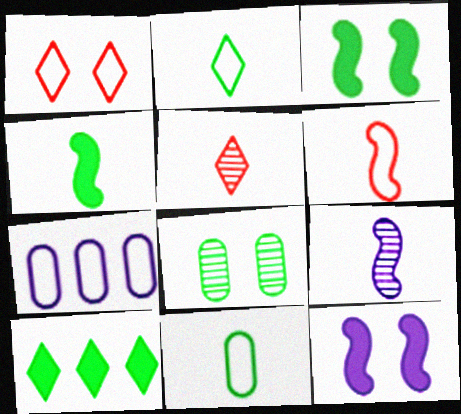[[1, 8, 12], 
[3, 5, 7], 
[4, 6, 9]]